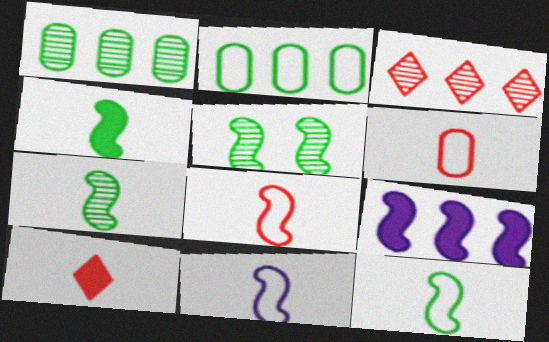[[2, 3, 9], 
[4, 7, 12], 
[5, 8, 9], 
[8, 11, 12]]